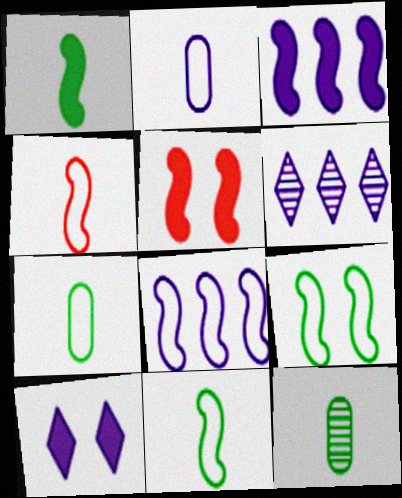[[1, 3, 5], 
[4, 8, 9], 
[5, 6, 7]]